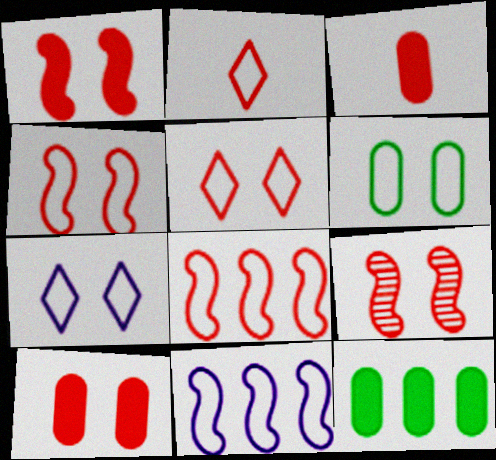[[1, 4, 9], 
[2, 6, 11], 
[4, 6, 7], 
[5, 9, 10]]